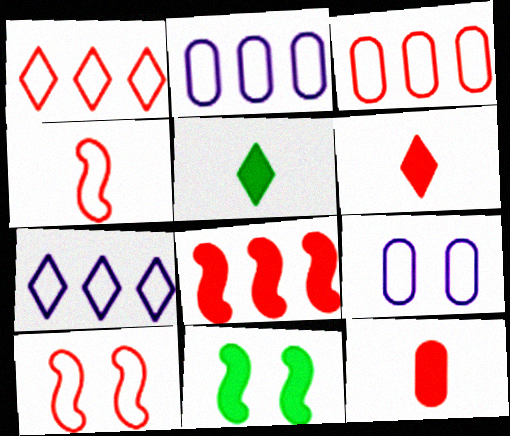[]